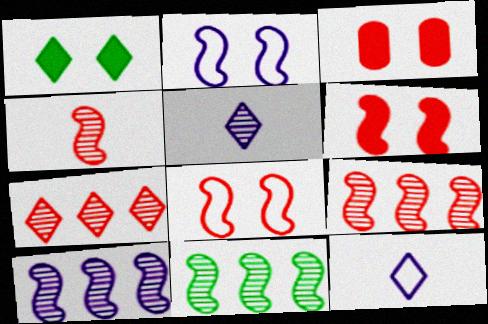[[1, 7, 12], 
[3, 11, 12], 
[9, 10, 11]]